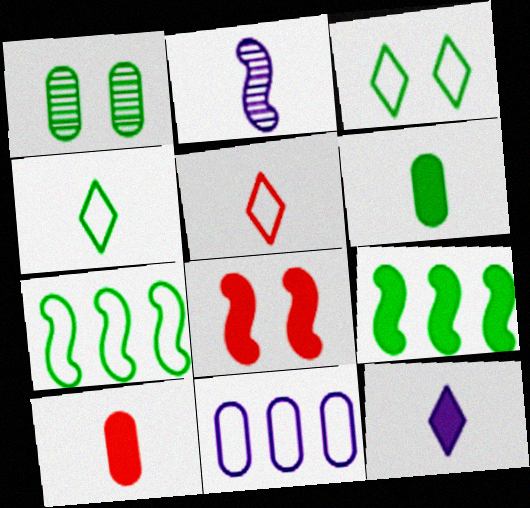[[1, 4, 9], 
[1, 10, 11], 
[2, 4, 10], 
[2, 5, 6], 
[2, 7, 8]]